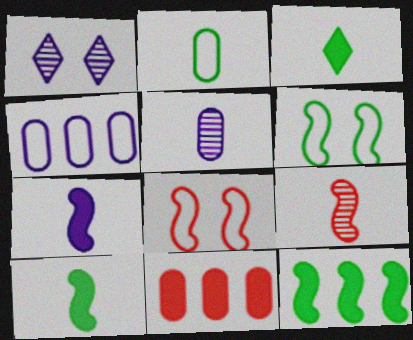[[1, 4, 7]]